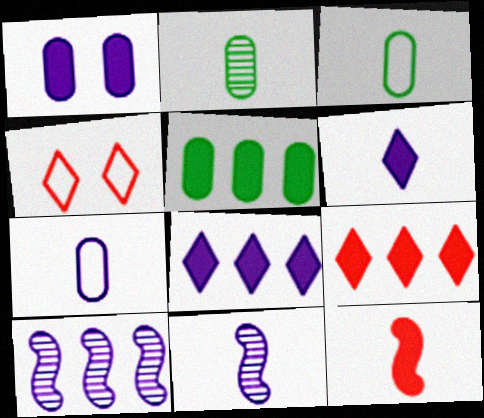[[4, 5, 11], 
[6, 7, 11]]